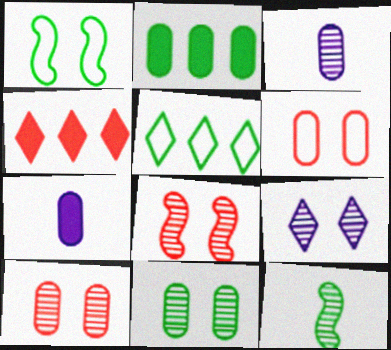[[1, 3, 4], 
[2, 3, 6], 
[5, 7, 8], 
[8, 9, 11]]